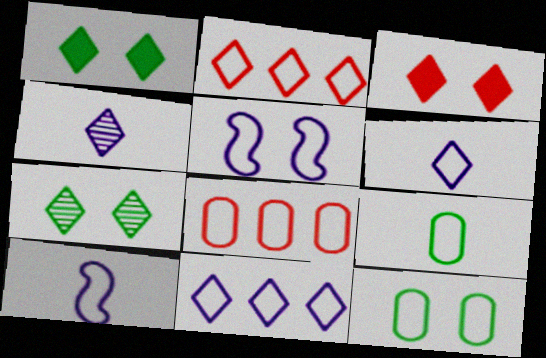[[1, 2, 4], 
[2, 5, 9], 
[2, 10, 12]]